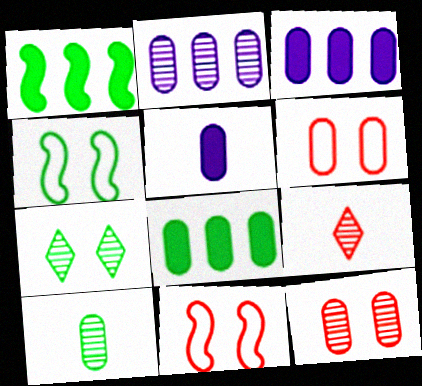[[2, 10, 12], 
[3, 4, 9], 
[3, 6, 10]]